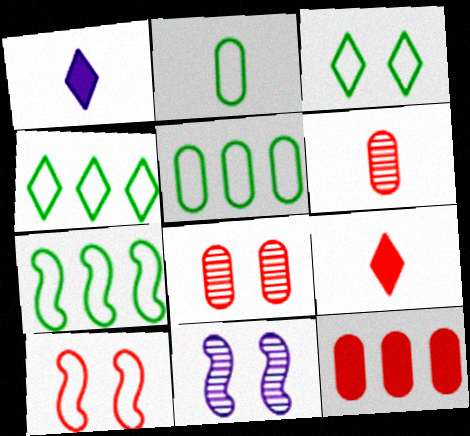[[1, 7, 8], 
[2, 3, 7], 
[4, 5, 7], 
[5, 9, 11]]